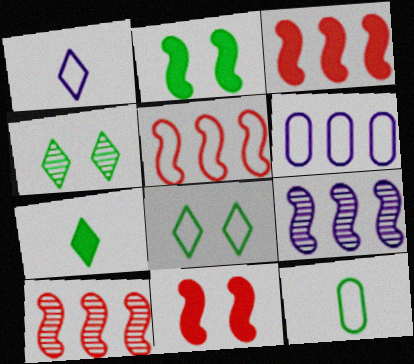[[3, 5, 10]]